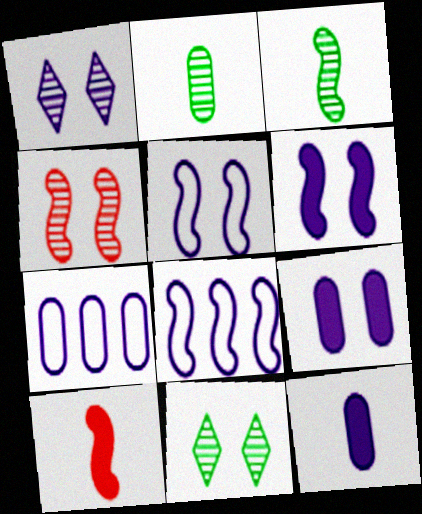[[1, 5, 9], 
[1, 8, 12], 
[7, 10, 11]]